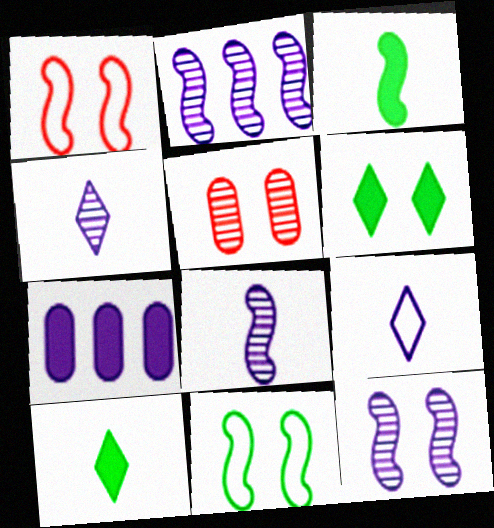[[1, 2, 3], 
[2, 8, 12], 
[7, 9, 12]]